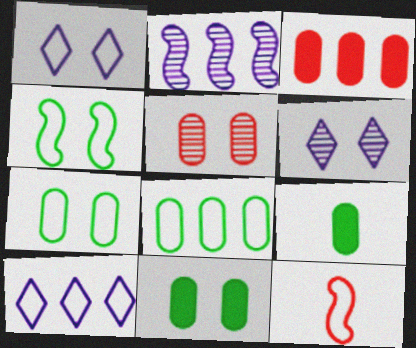[[1, 8, 12], 
[7, 10, 12]]